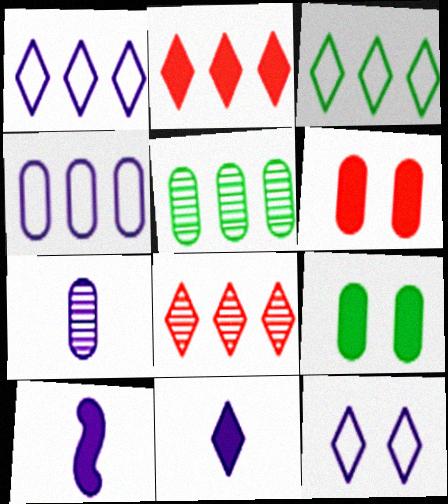[[2, 9, 10]]